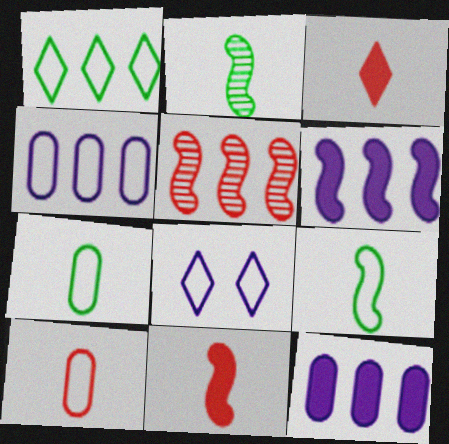[[1, 5, 12]]